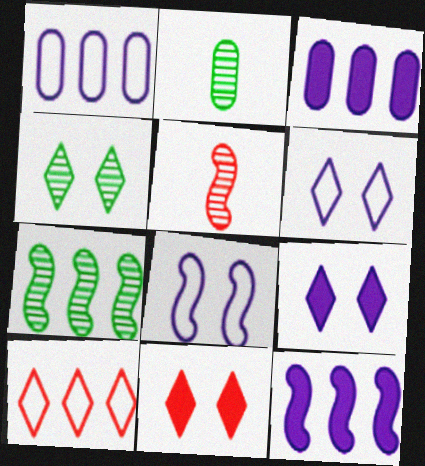[[2, 4, 7], 
[3, 7, 10], 
[4, 6, 11]]